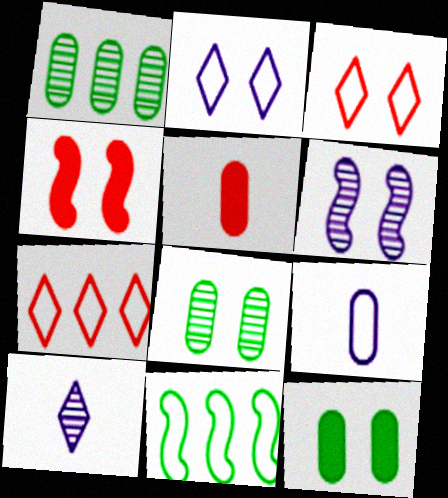[[2, 4, 8], 
[3, 6, 12], 
[3, 9, 11]]